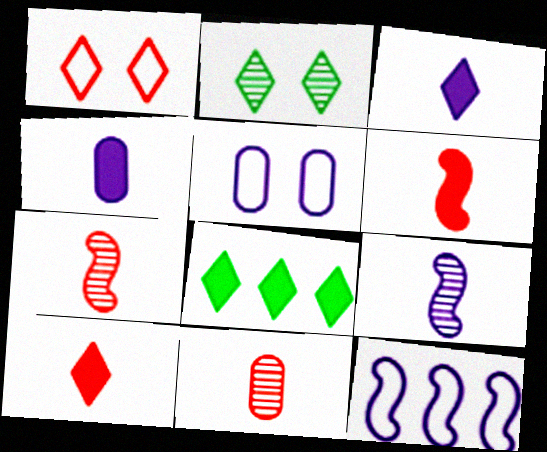[[5, 7, 8]]